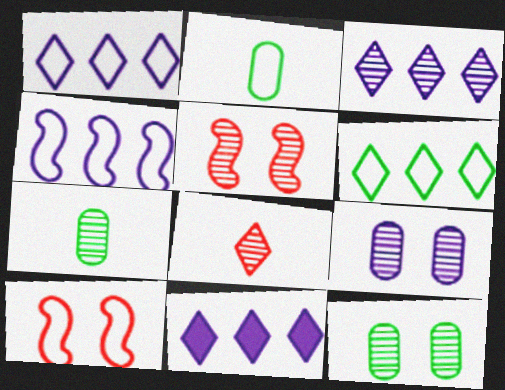[[1, 2, 10], 
[1, 3, 11], 
[2, 5, 11], 
[3, 5, 7], 
[7, 10, 11]]